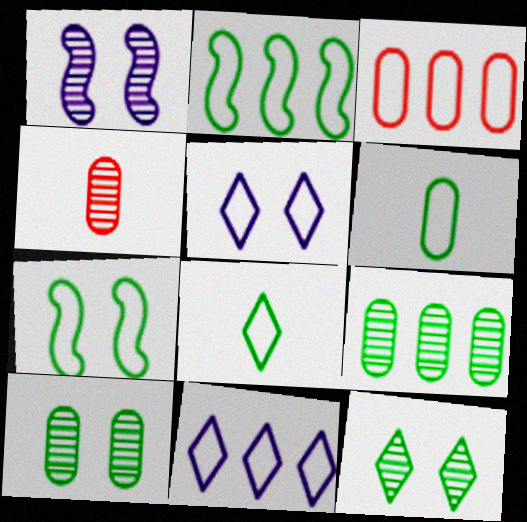[[2, 3, 11]]